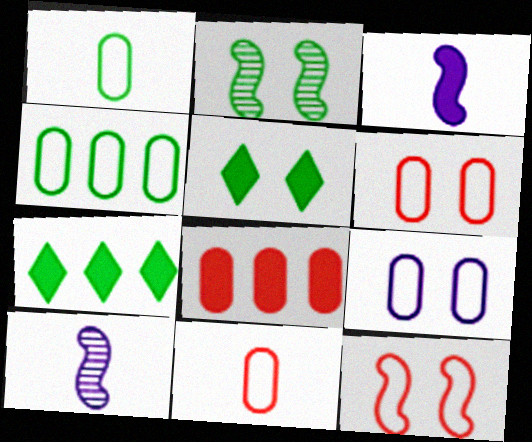[[1, 2, 7], 
[3, 5, 8], 
[4, 9, 11], 
[6, 7, 10]]